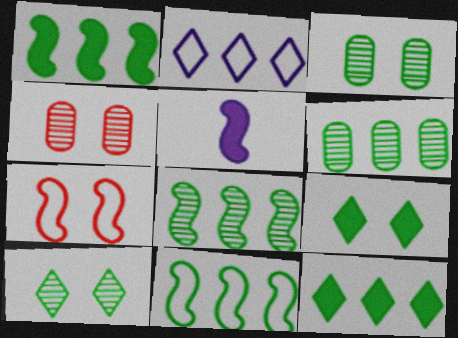[[1, 8, 11], 
[5, 7, 8], 
[6, 11, 12]]